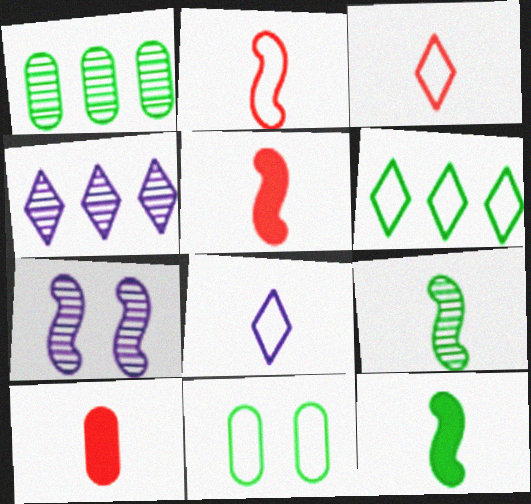[[4, 5, 11], 
[6, 7, 10], 
[8, 9, 10]]